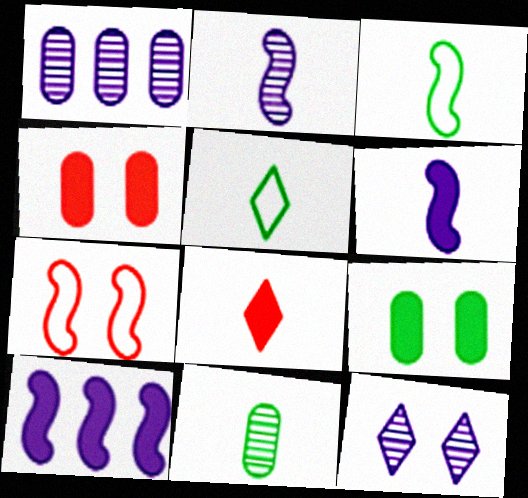[[1, 2, 12], 
[7, 9, 12], 
[8, 9, 10]]